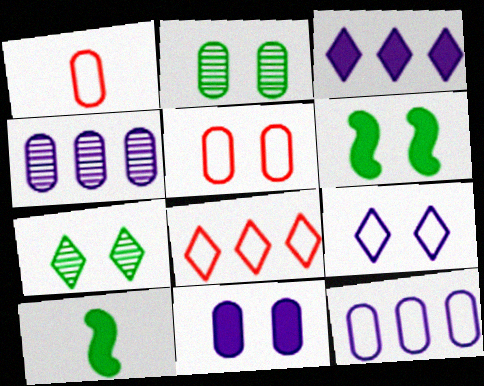[[2, 5, 11]]